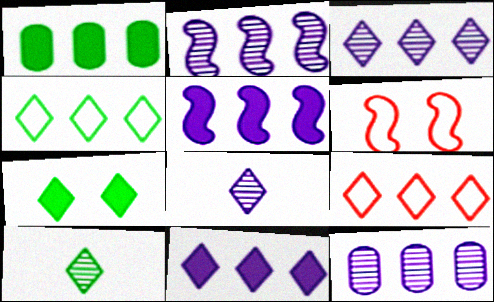[[1, 2, 9], 
[1, 6, 8], 
[2, 3, 12], 
[4, 7, 10], 
[7, 8, 9]]